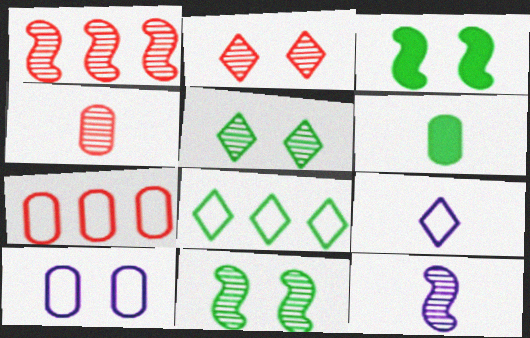[[1, 2, 4], 
[1, 11, 12], 
[2, 3, 10], 
[6, 8, 11]]